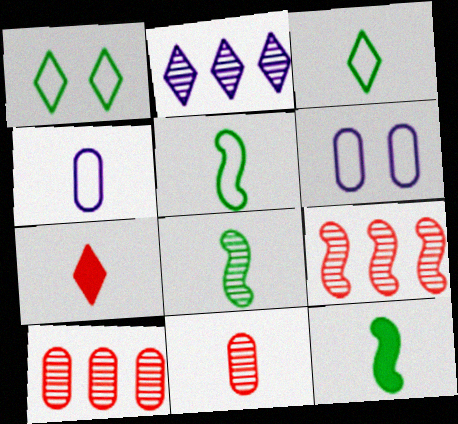[[1, 2, 7], 
[4, 7, 8], 
[5, 8, 12]]